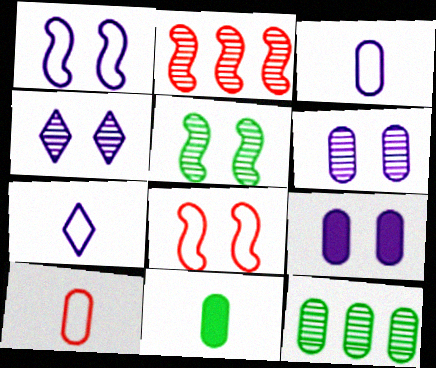[[1, 4, 9], 
[9, 10, 12]]